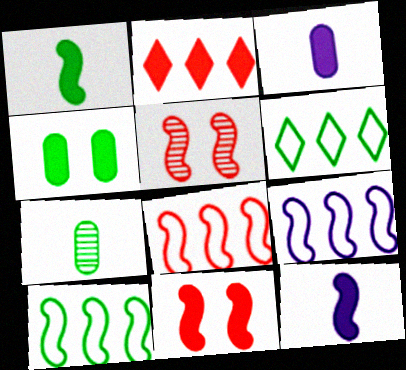[[1, 5, 9], 
[2, 4, 12], 
[3, 5, 6], 
[5, 10, 12], 
[8, 9, 10]]